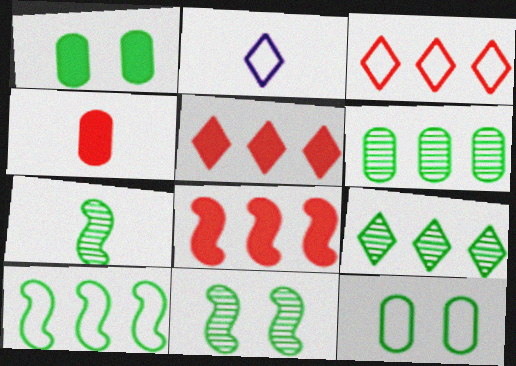[[2, 4, 7]]